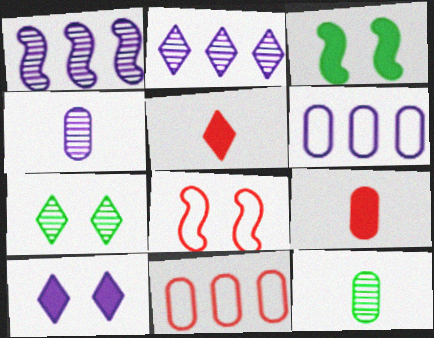[]